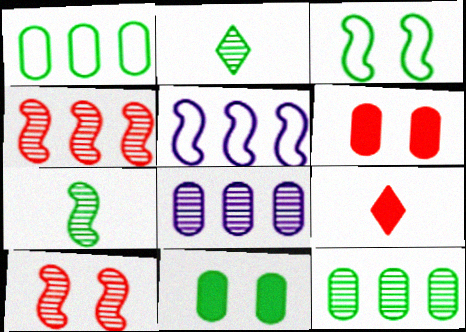[[2, 5, 6], 
[2, 8, 10], 
[3, 8, 9]]